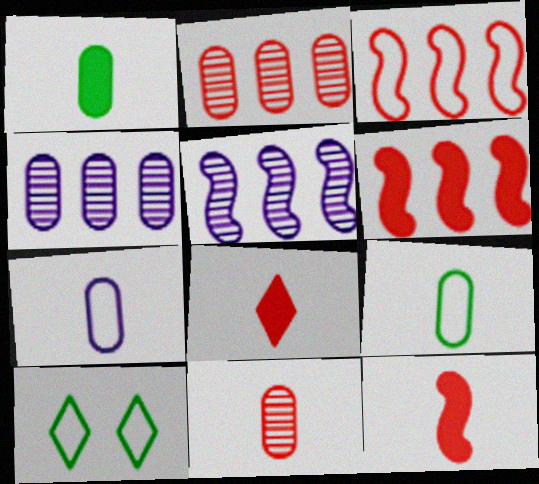[[1, 7, 11], 
[3, 7, 10], 
[4, 10, 12]]